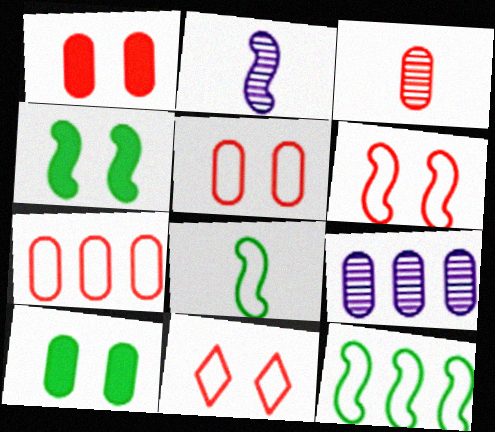[[1, 3, 7], 
[5, 6, 11]]